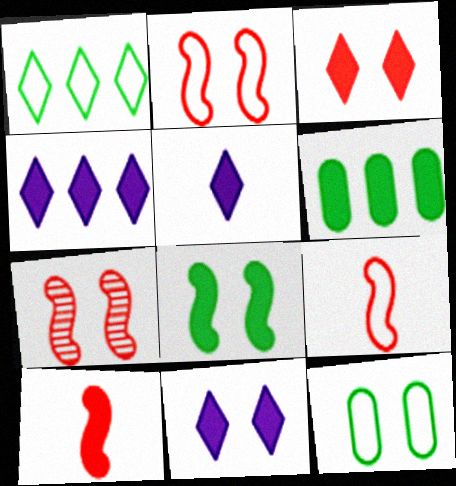[[4, 5, 11], 
[6, 10, 11], 
[7, 11, 12]]